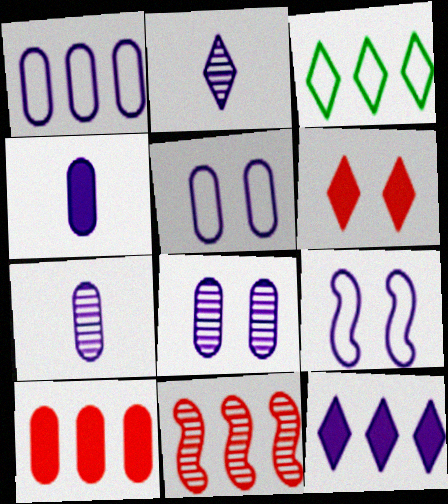[[1, 4, 8], 
[2, 3, 6], 
[7, 9, 12]]